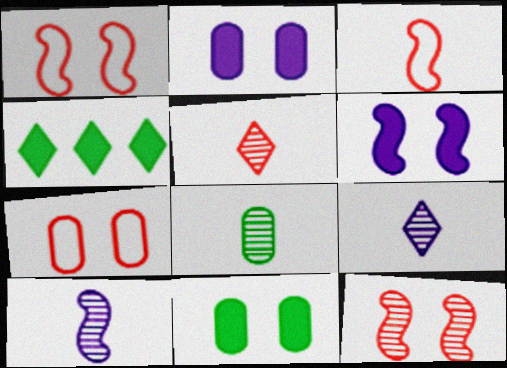[[4, 7, 10], 
[5, 8, 10]]